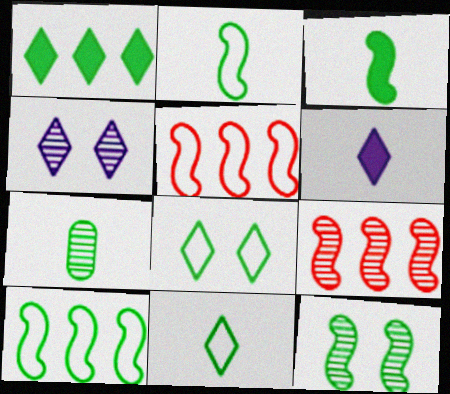[[3, 7, 11], 
[3, 10, 12], 
[4, 7, 9]]